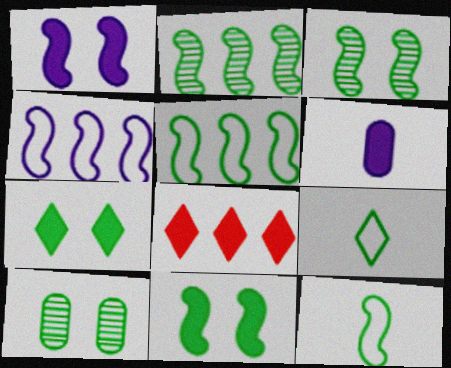[[2, 11, 12], 
[6, 8, 11]]